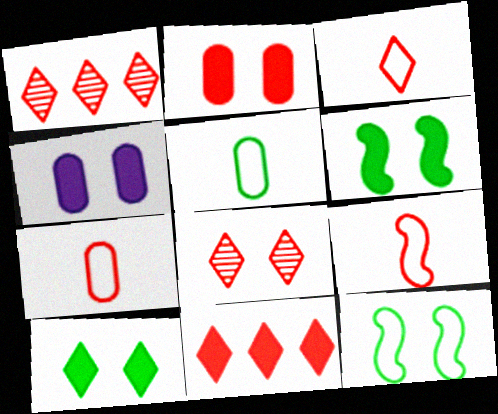[[1, 2, 9], 
[3, 7, 9], 
[3, 8, 11], 
[4, 8, 12]]